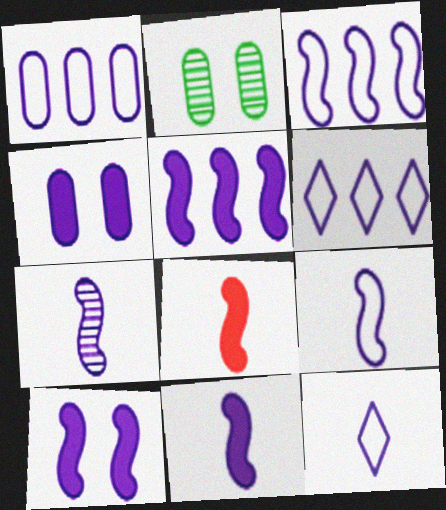[[1, 3, 6], 
[2, 6, 8], 
[3, 7, 10], 
[4, 6, 7], 
[5, 10, 11], 
[7, 9, 11]]